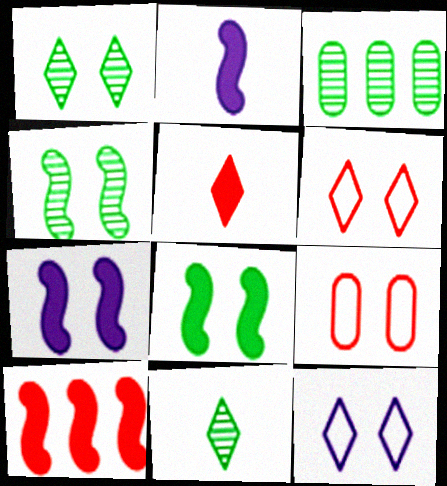[[1, 7, 9], 
[2, 3, 6], 
[2, 8, 10], 
[3, 4, 11]]